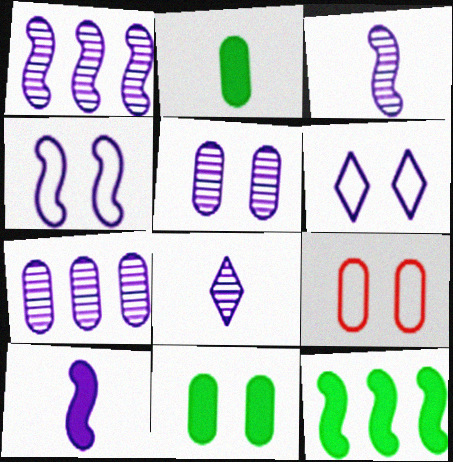[[1, 4, 10], 
[1, 5, 8], 
[2, 7, 9], 
[5, 9, 11], 
[6, 7, 10], 
[8, 9, 12]]